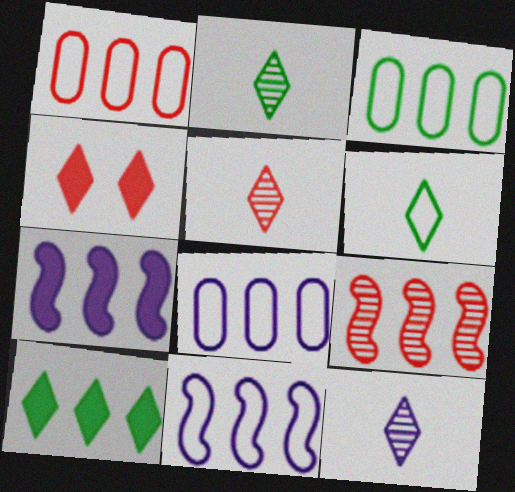[[1, 3, 8], 
[2, 5, 12], 
[8, 9, 10]]